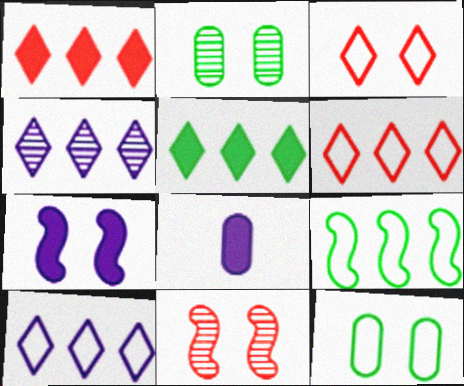[[2, 3, 7], 
[4, 5, 6]]